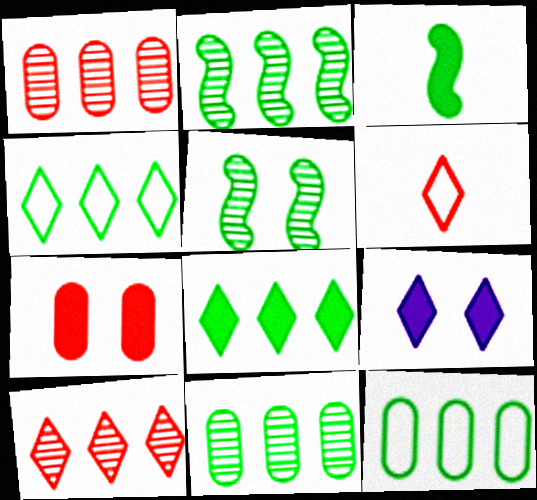[[2, 8, 12]]